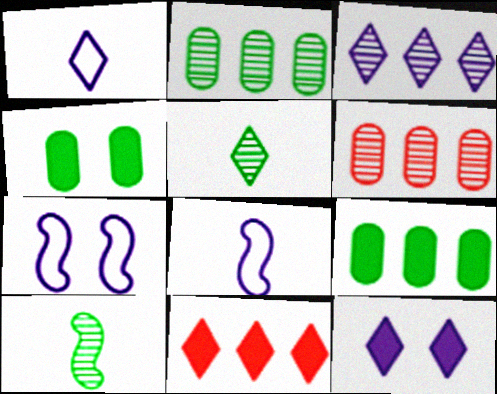[[1, 3, 12]]